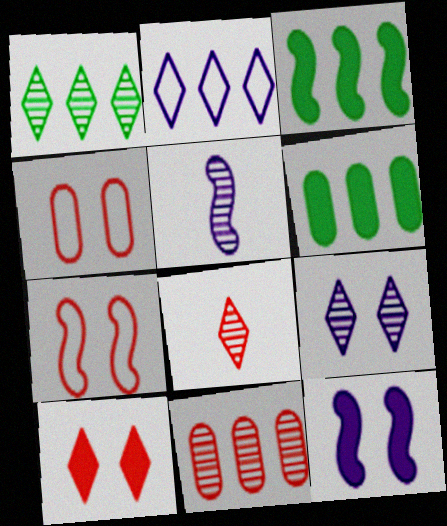[[1, 8, 9], 
[2, 3, 11], 
[3, 5, 7]]